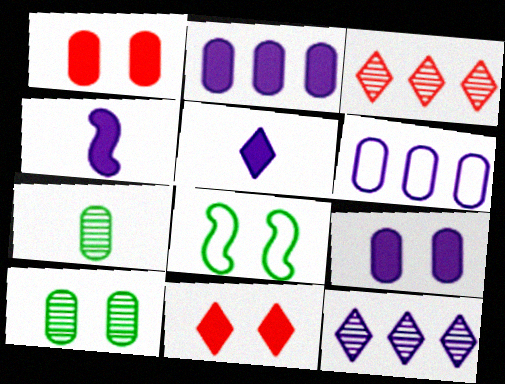[[1, 6, 7]]